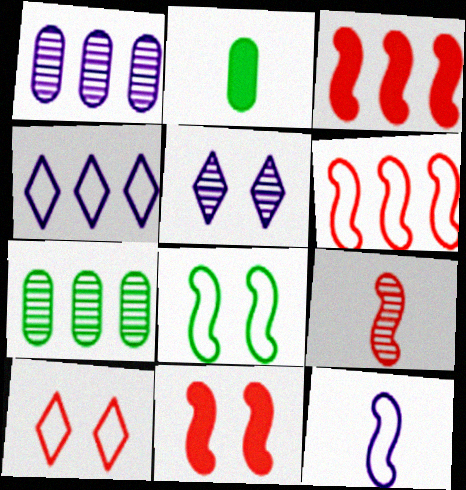[[2, 5, 6], 
[3, 4, 7], 
[5, 7, 9], 
[6, 8, 12], 
[6, 9, 11]]